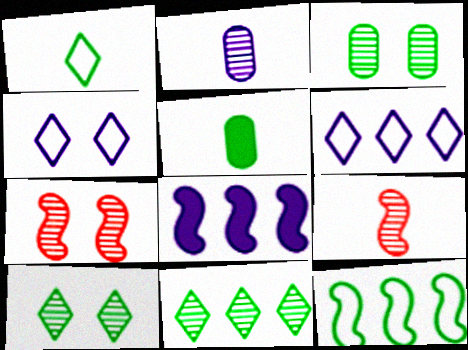[[2, 4, 8], 
[2, 7, 11], 
[5, 6, 7], 
[5, 10, 12]]